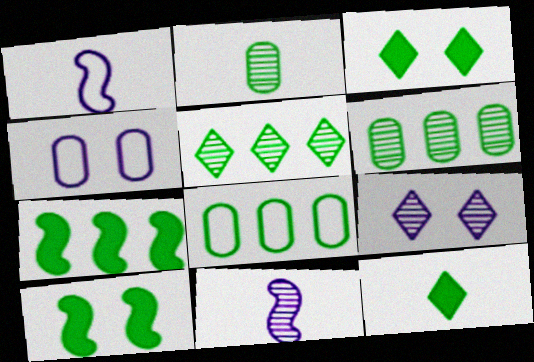[[5, 7, 8]]